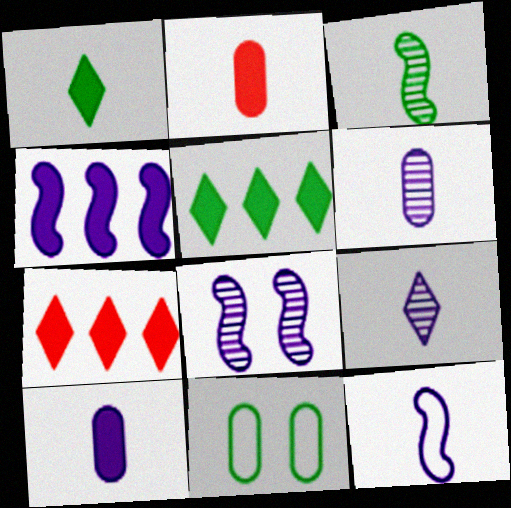[[3, 5, 11], 
[4, 8, 12], 
[9, 10, 12]]